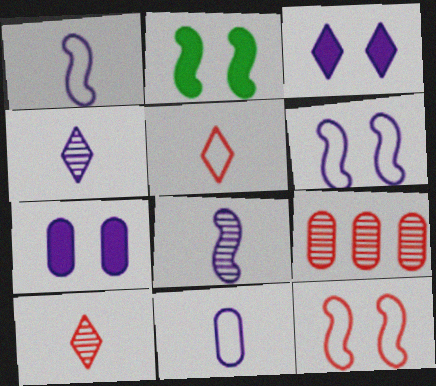[]